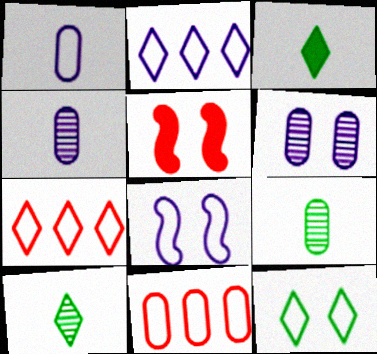[[1, 2, 8], 
[2, 5, 9], 
[5, 6, 12]]